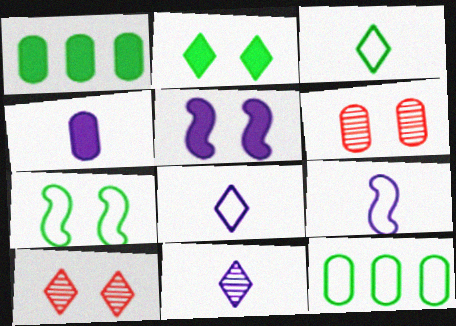[[1, 9, 10], 
[3, 7, 12], 
[4, 6, 12], 
[4, 9, 11]]